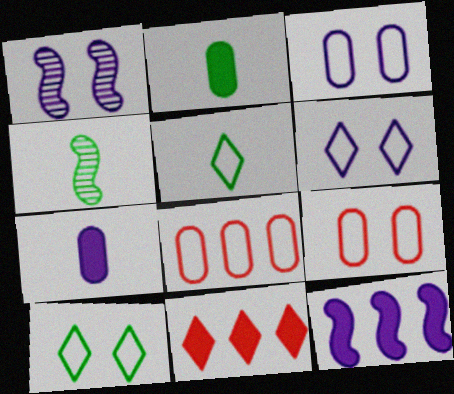[[2, 4, 5], 
[3, 4, 11]]